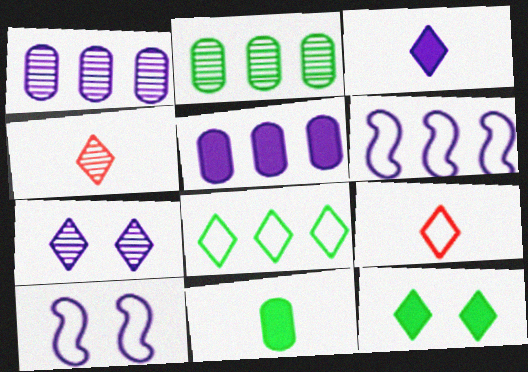[[1, 3, 10]]